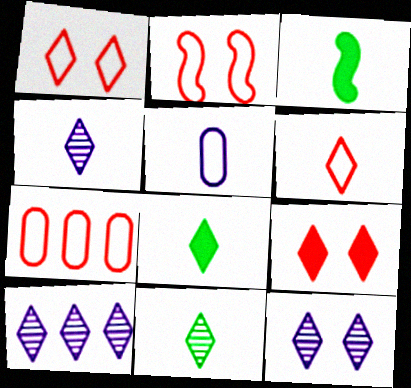[[1, 8, 10], 
[2, 6, 7], 
[3, 7, 12], 
[4, 6, 8], 
[4, 10, 12]]